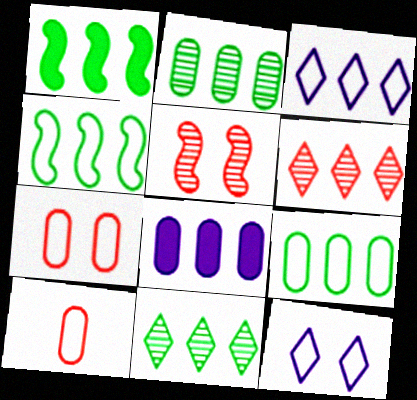[[1, 9, 11], 
[4, 6, 8], 
[4, 10, 12]]